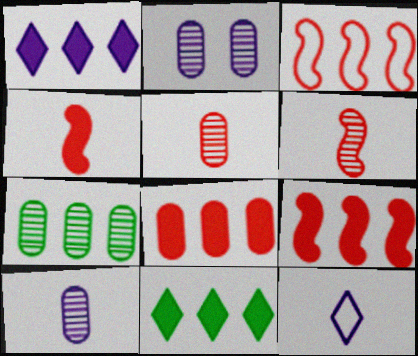[[1, 3, 7], 
[2, 5, 7]]